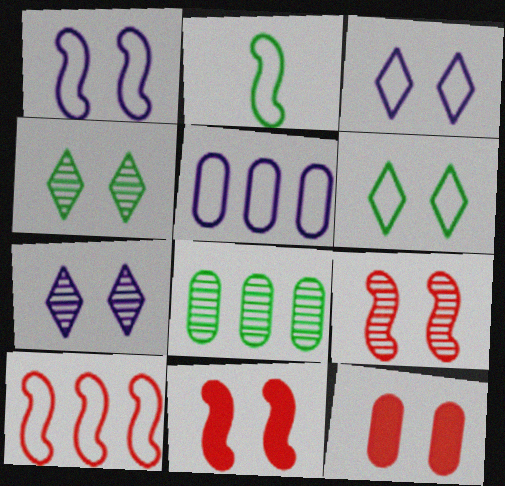[[1, 2, 10], 
[1, 4, 12]]